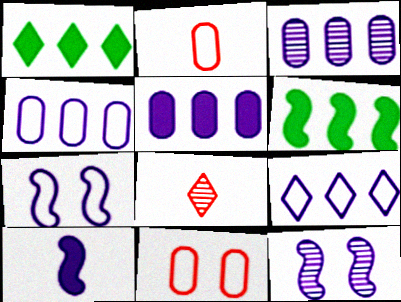[[1, 2, 12], 
[3, 4, 5]]